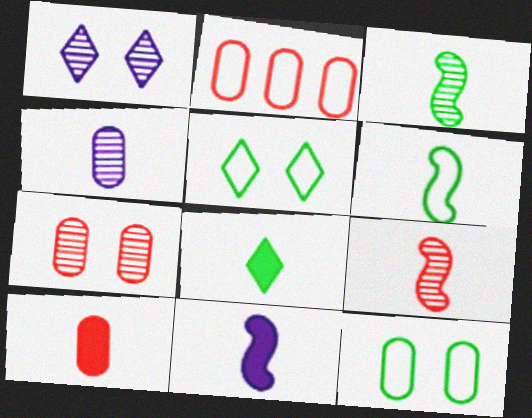[[2, 7, 10], 
[6, 9, 11], 
[8, 10, 11]]